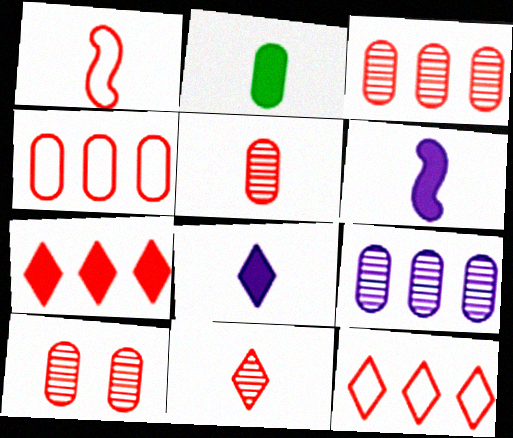[[1, 7, 10], 
[3, 5, 10]]